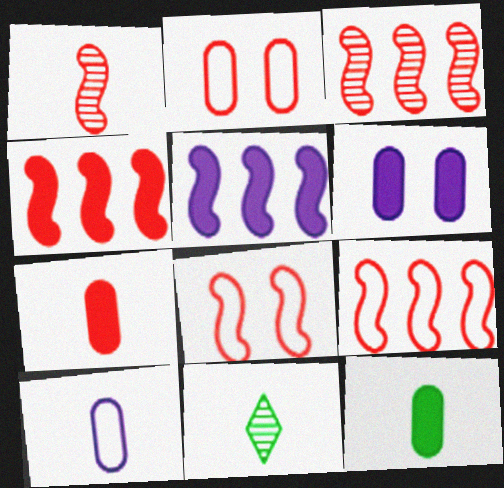[[1, 4, 8], 
[2, 5, 11], 
[3, 4, 9], 
[6, 9, 11]]